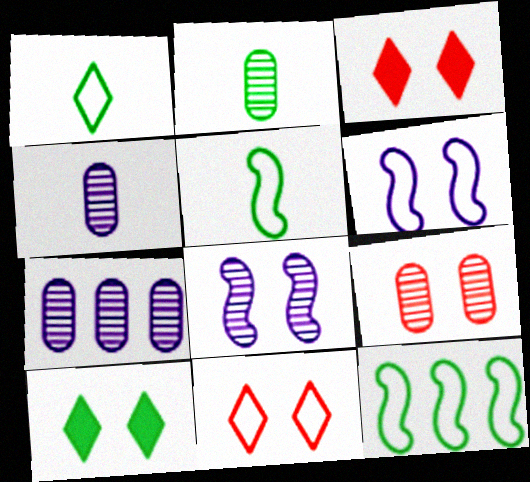[[2, 7, 9], 
[2, 10, 12], 
[3, 4, 12], 
[3, 5, 7], 
[6, 9, 10]]